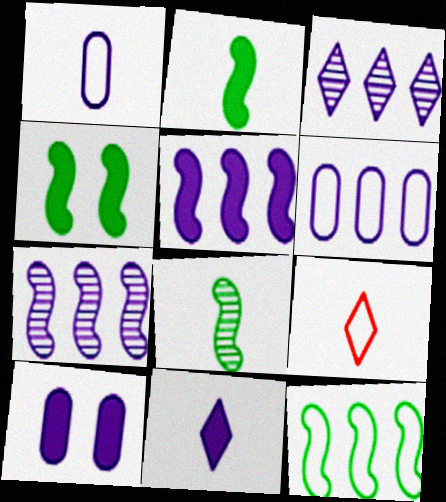[[3, 5, 6], 
[4, 8, 12], 
[5, 10, 11]]